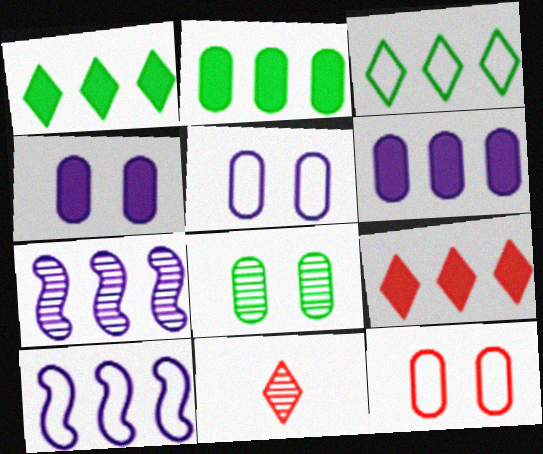[[4, 8, 12], 
[7, 8, 11]]